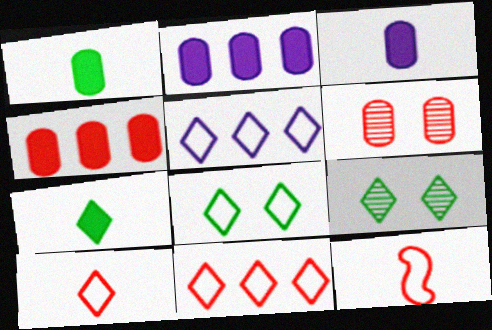[[2, 9, 12], 
[5, 8, 10]]